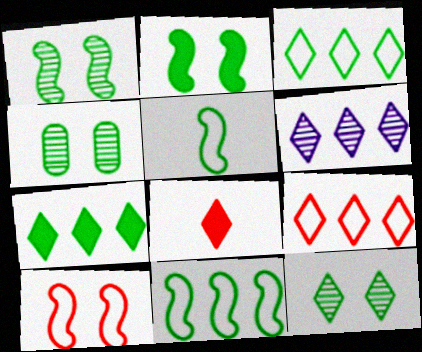[[1, 4, 12], 
[4, 5, 7], 
[6, 7, 9]]